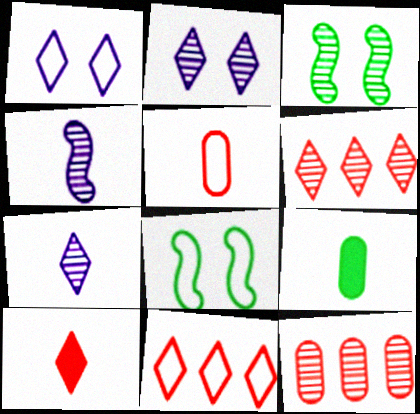[[3, 7, 12]]